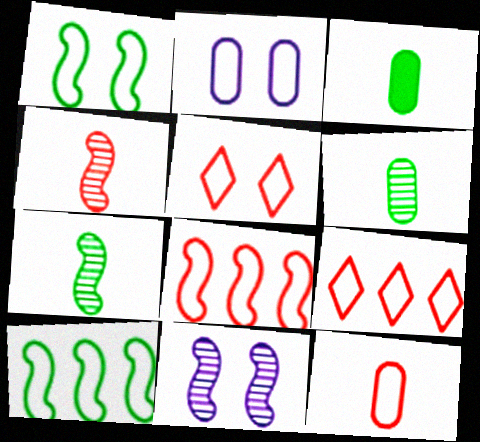[[1, 2, 5], 
[3, 9, 11], 
[5, 8, 12]]